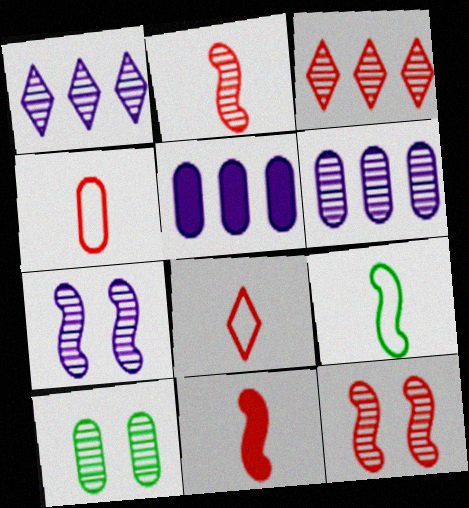[[1, 2, 10], 
[4, 5, 10]]